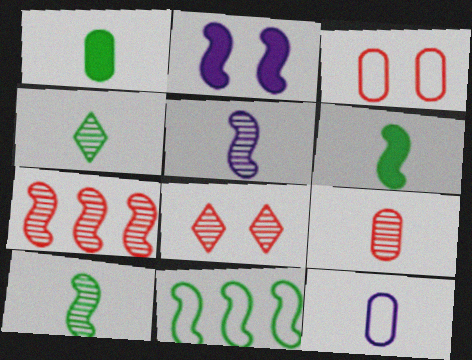[[1, 9, 12], 
[4, 5, 9], 
[7, 8, 9]]